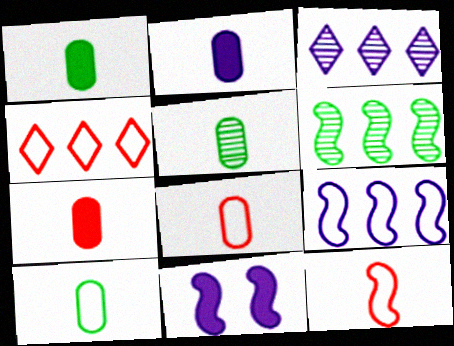[[1, 2, 7], 
[1, 5, 10], 
[2, 5, 8], 
[4, 5, 11], 
[6, 11, 12]]